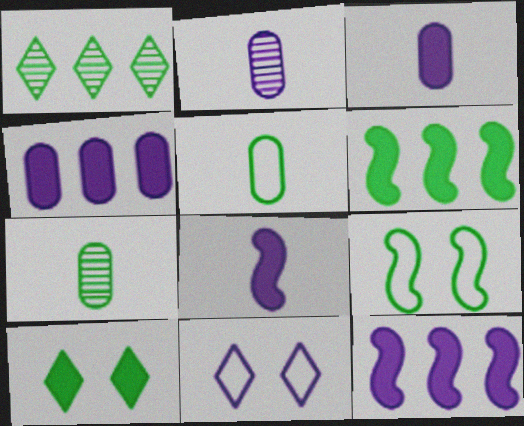[[2, 11, 12]]